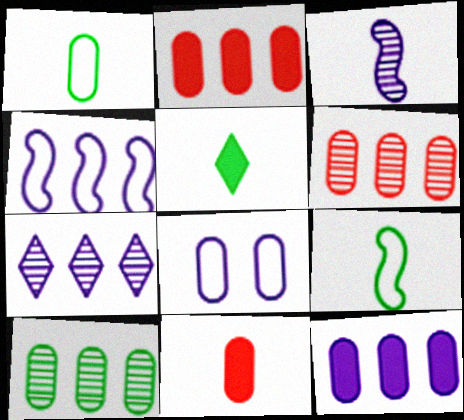[[4, 7, 12], 
[8, 10, 11]]